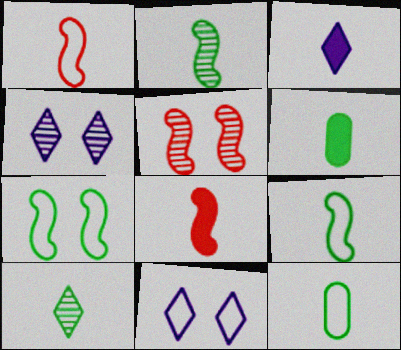[[3, 6, 8], 
[6, 9, 10]]